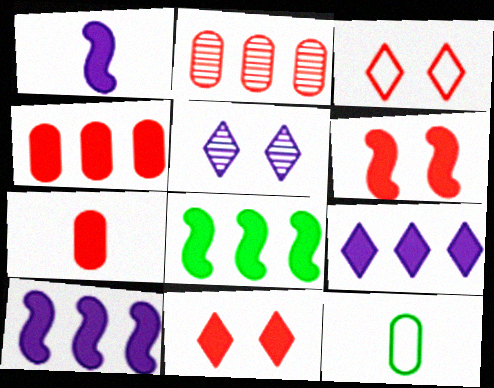[[1, 6, 8], 
[4, 8, 9]]